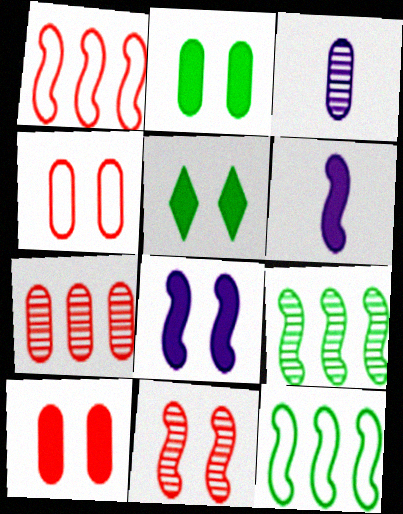[[1, 3, 5], 
[5, 8, 10], 
[6, 11, 12]]